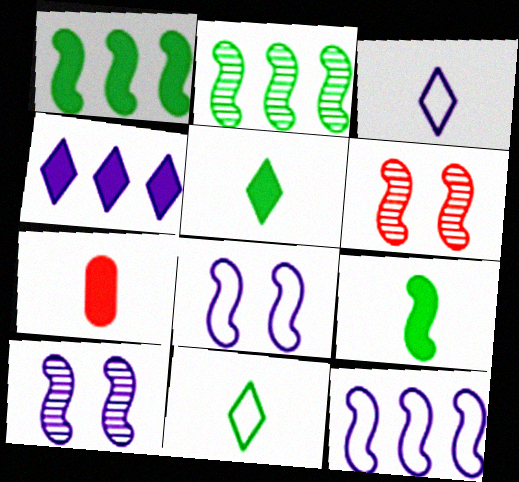[[6, 9, 12]]